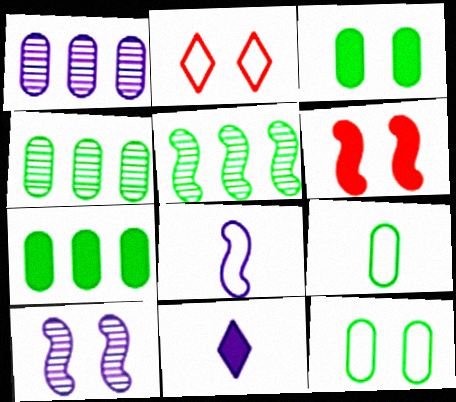[[2, 3, 10], 
[3, 4, 9], 
[5, 6, 8], 
[6, 7, 11]]